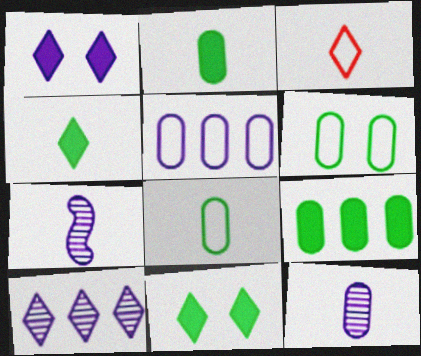[[1, 5, 7], 
[2, 3, 7], 
[3, 10, 11]]